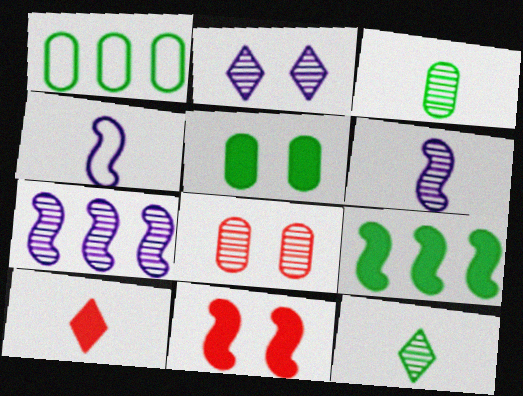[[1, 3, 5], 
[3, 4, 10], 
[7, 8, 12]]